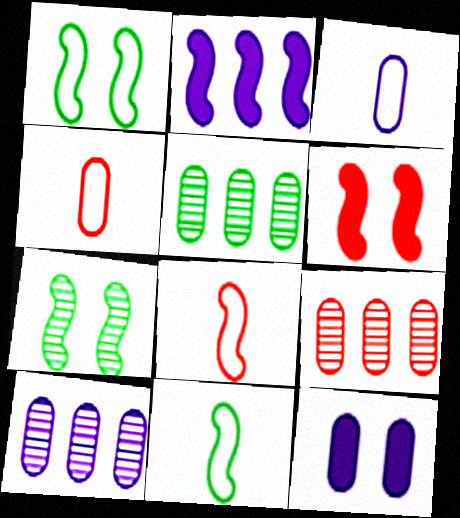[[2, 7, 8], 
[3, 10, 12], 
[4, 5, 12], 
[5, 9, 10]]